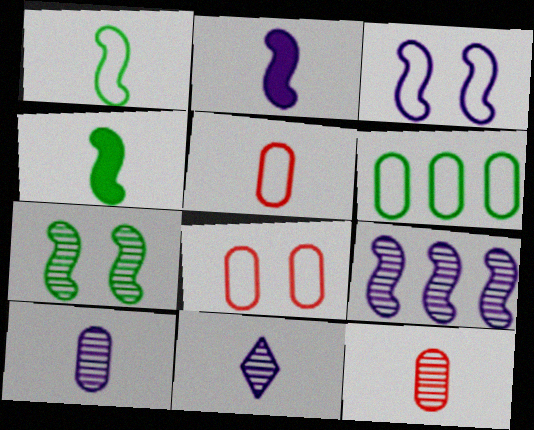[[2, 3, 9], 
[4, 5, 11]]